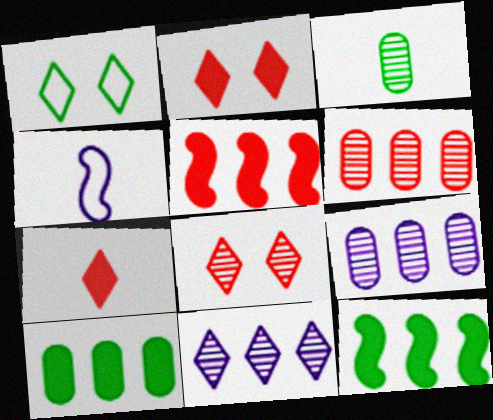[[1, 3, 12], 
[1, 7, 11], 
[3, 4, 7], 
[4, 8, 10]]